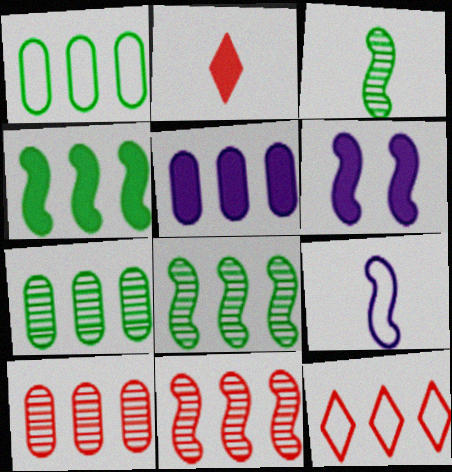[[1, 5, 10], 
[5, 8, 12]]